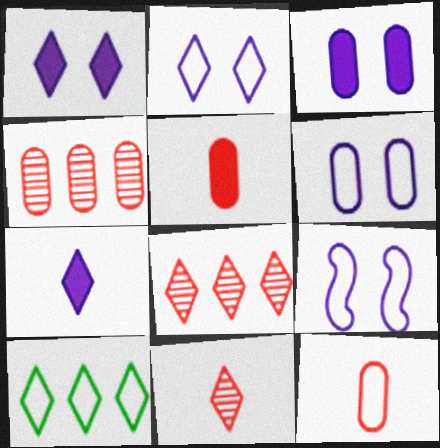[[1, 10, 11], 
[2, 6, 9], 
[9, 10, 12]]